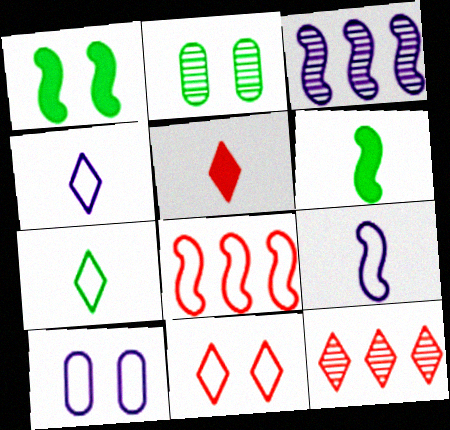[[5, 11, 12], 
[6, 10, 12], 
[7, 8, 10]]